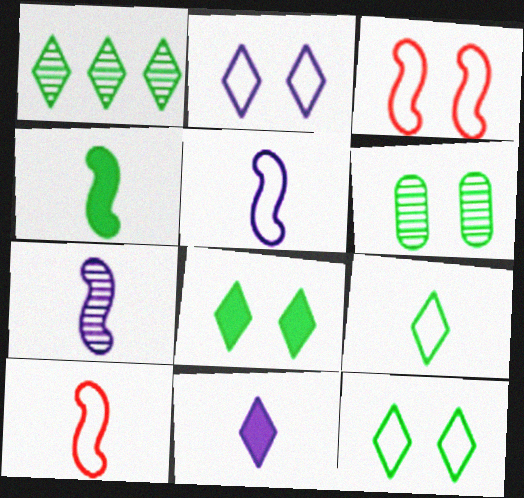[[1, 8, 9], 
[4, 7, 10]]